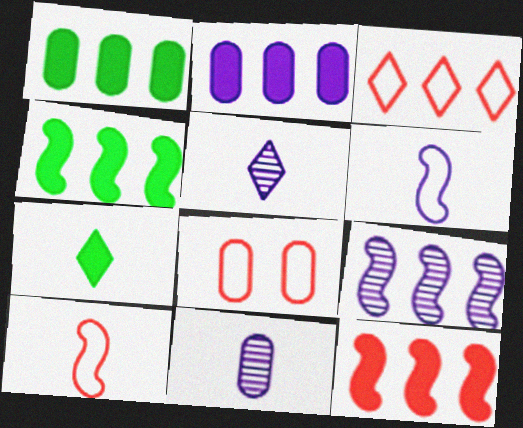[[1, 3, 9], 
[1, 8, 11], 
[3, 8, 10], 
[4, 5, 8], 
[7, 8, 9], 
[7, 10, 11]]